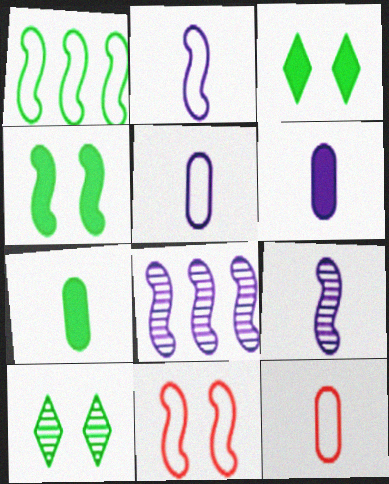[[1, 2, 11], 
[1, 7, 10], 
[3, 8, 12]]